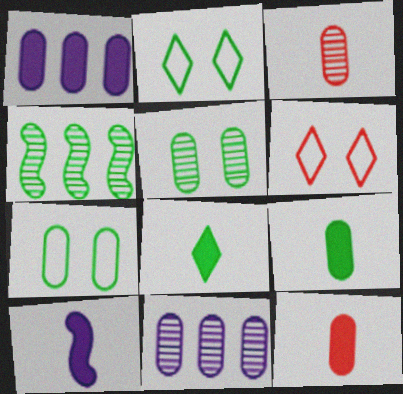[[1, 3, 7], 
[2, 4, 9], 
[3, 5, 11], 
[4, 7, 8], 
[7, 11, 12], 
[8, 10, 12]]